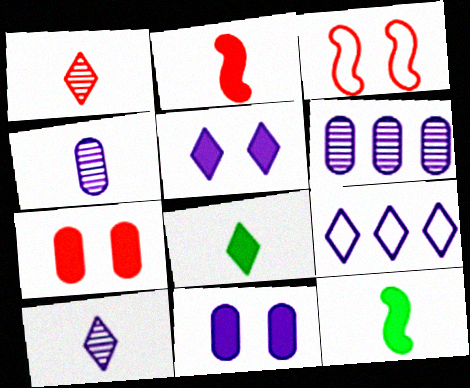[[3, 6, 8], 
[5, 9, 10]]